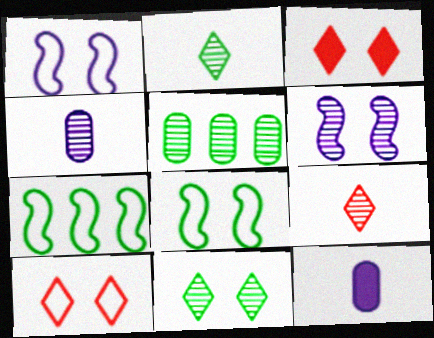[[3, 4, 7], 
[5, 6, 9]]